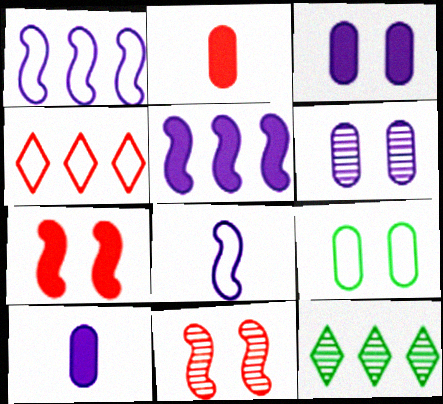[[2, 4, 11], 
[4, 8, 9]]